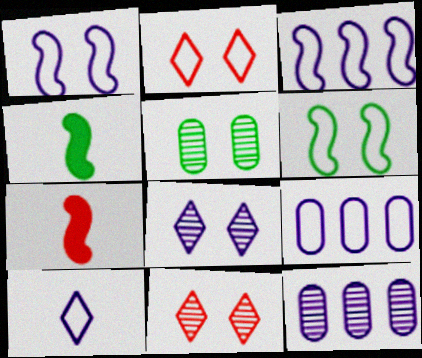[[1, 9, 10], 
[2, 4, 12], 
[4, 9, 11]]